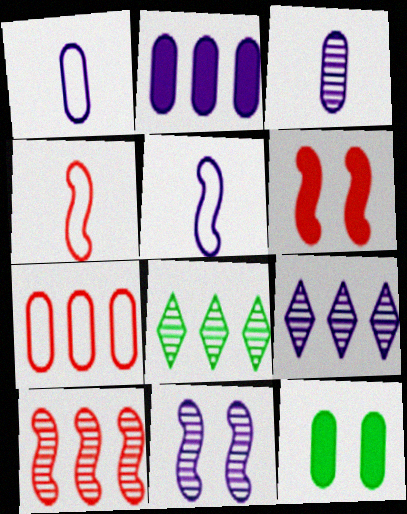[[1, 6, 8], 
[3, 7, 12], 
[3, 9, 11], 
[4, 6, 10], 
[4, 9, 12]]